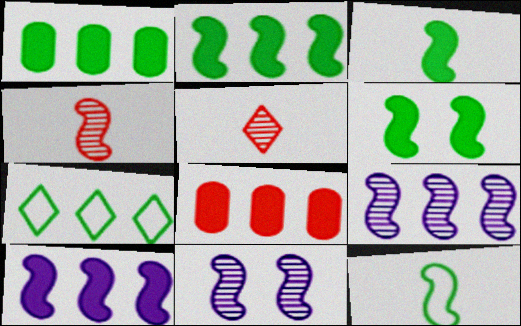[[2, 3, 6], 
[7, 8, 9]]